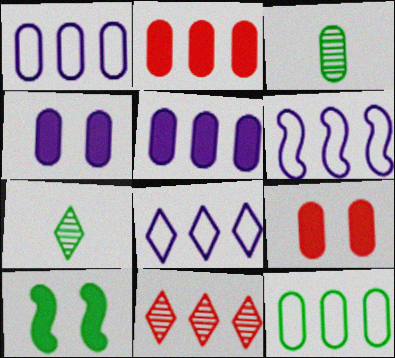[[1, 3, 9], 
[1, 6, 8], 
[6, 7, 9], 
[7, 10, 12]]